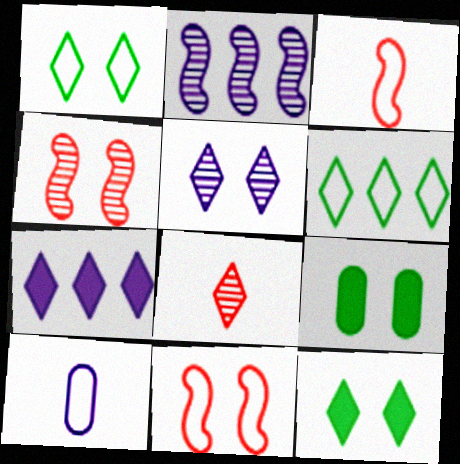[[1, 7, 8], 
[5, 9, 11], 
[6, 10, 11]]